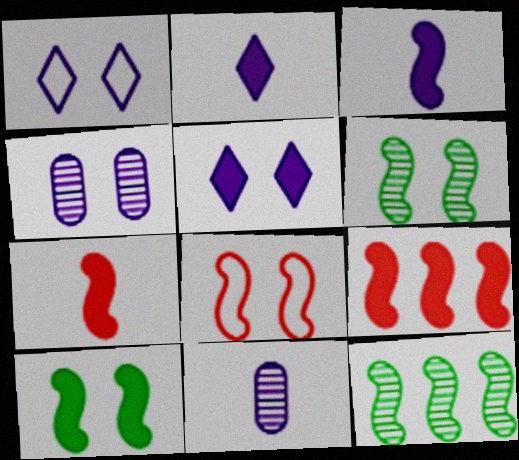[[3, 8, 12], 
[3, 9, 10]]